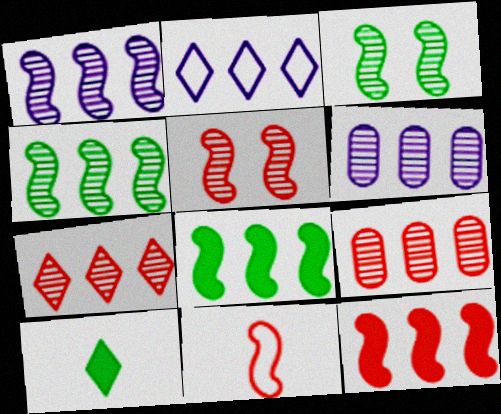[[2, 8, 9], 
[4, 6, 7], 
[5, 11, 12]]